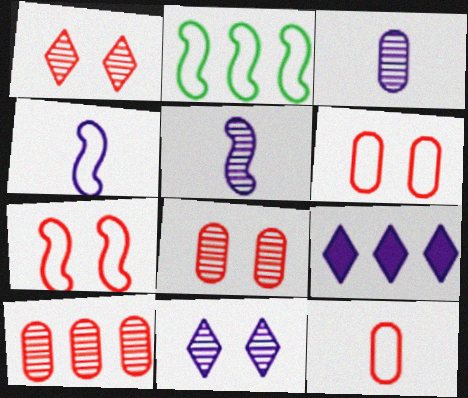[[2, 4, 7], 
[2, 9, 10]]